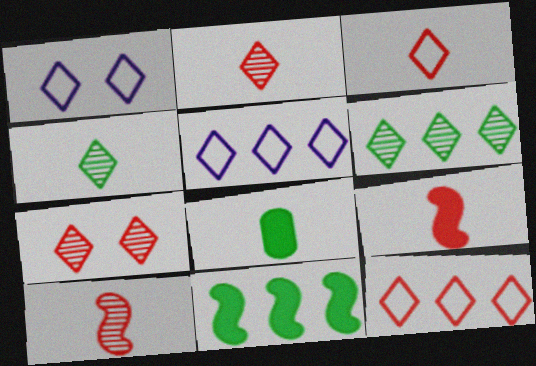[]